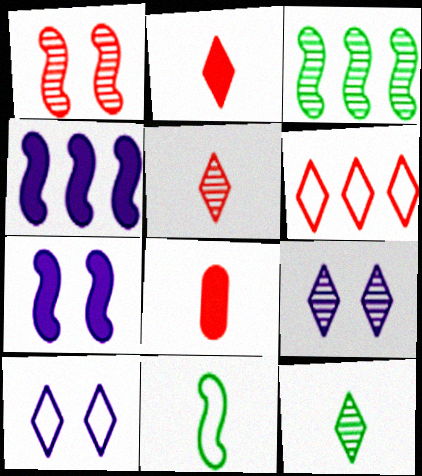[[1, 4, 11], 
[1, 6, 8], 
[3, 8, 10]]